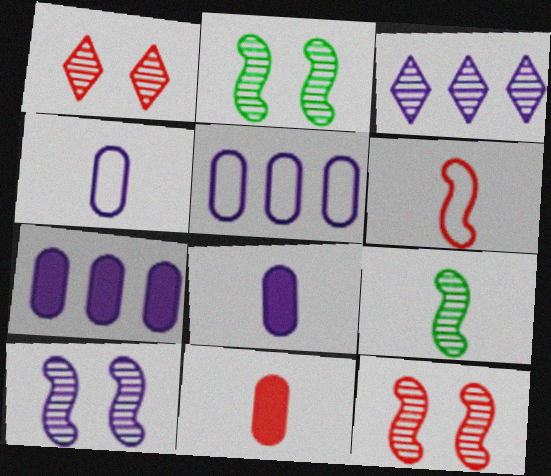[[2, 10, 12]]